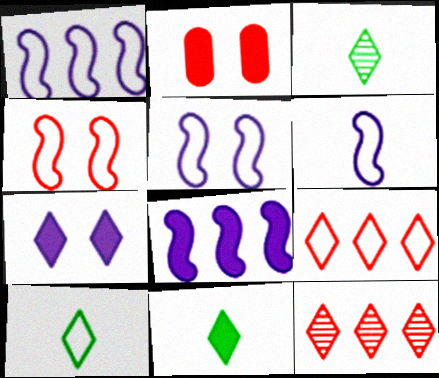[[1, 2, 3], 
[1, 5, 6], 
[2, 8, 11], 
[3, 7, 9], 
[3, 10, 11], 
[7, 10, 12]]